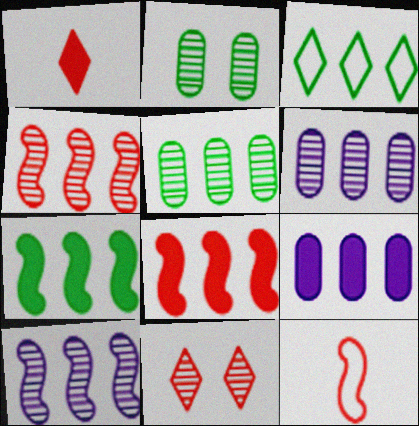[[3, 4, 9], 
[3, 5, 7], 
[3, 6, 8]]